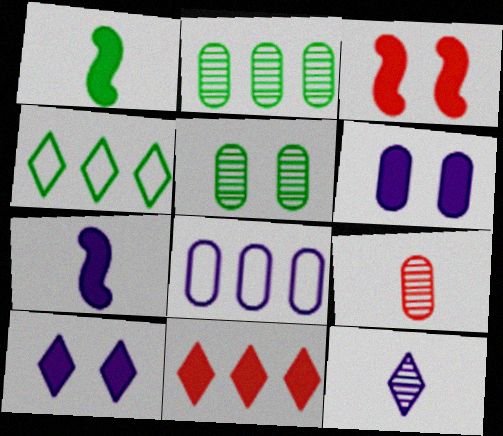[[1, 4, 5], 
[1, 6, 11]]